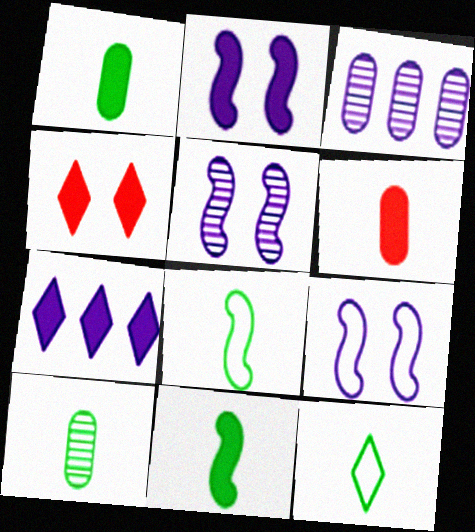[[2, 5, 9], 
[3, 4, 8], 
[10, 11, 12]]